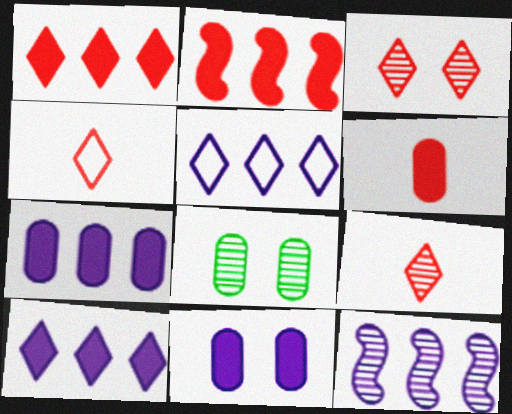[[1, 3, 4], 
[5, 7, 12], 
[8, 9, 12]]